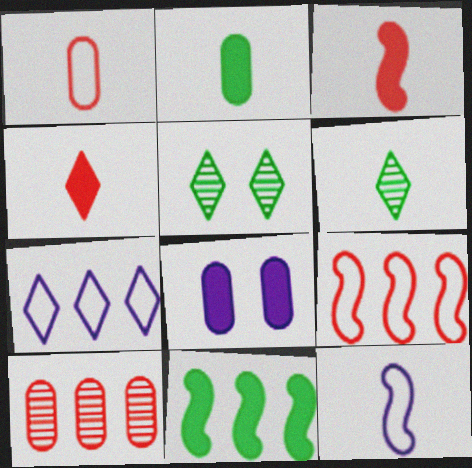[[4, 5, 7], 
[4, 8, 11], 
[6, 8, 9], 
[7, 10, 11]]